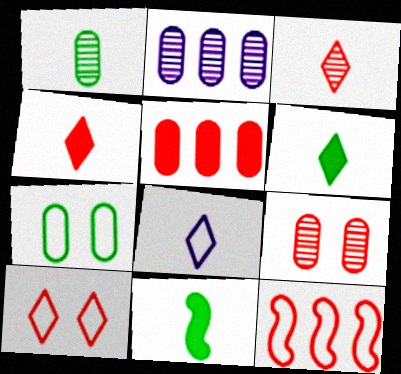[[1, 2, 9], 
[2, 10, 11], 
[3, 6, 8], 
[4, 9, 12], 
[7, 8, 12]]